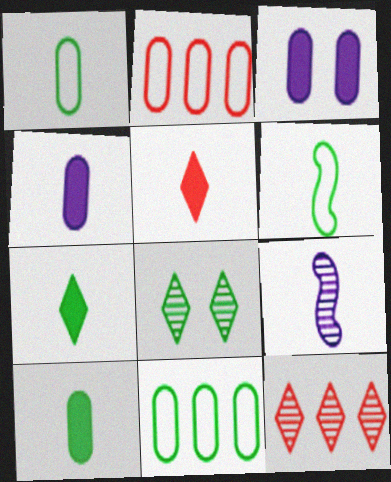[[1, 5, 9], 
[3, 6, 12]]